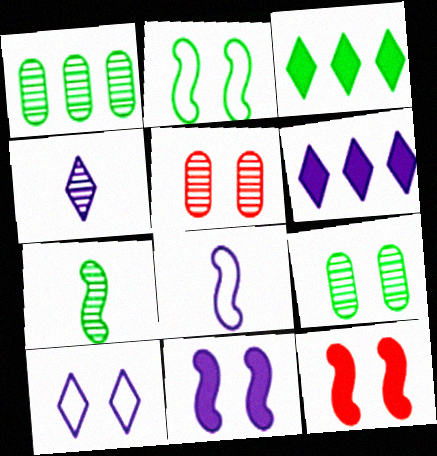[[3, 5, 8], 
[4, 6, 10], 
[9, 10, 12]]